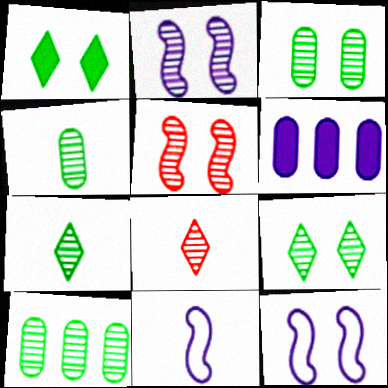[[2, 8, 10], 
[3, 4, 10]]